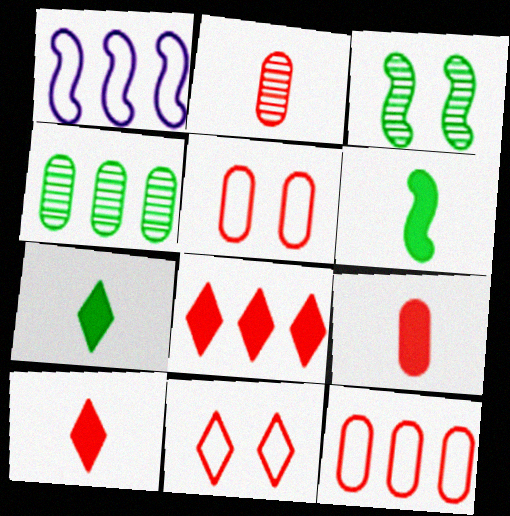[[1, 4, 8]]